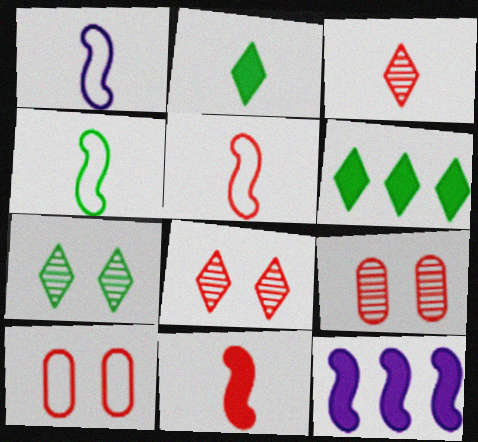[[1, 4, 5], 
[1, 6, 9]]